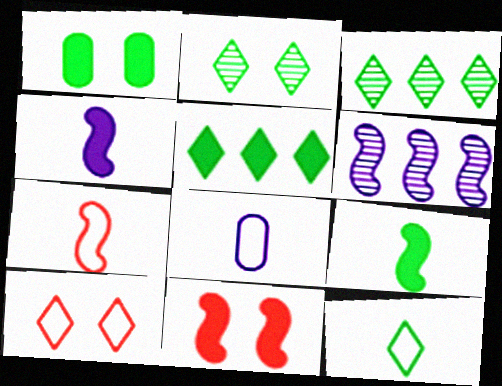[[1, 5, 9], 
[2, 5, 12], 
[3, 8, 11], 
[7, 8, 12]]